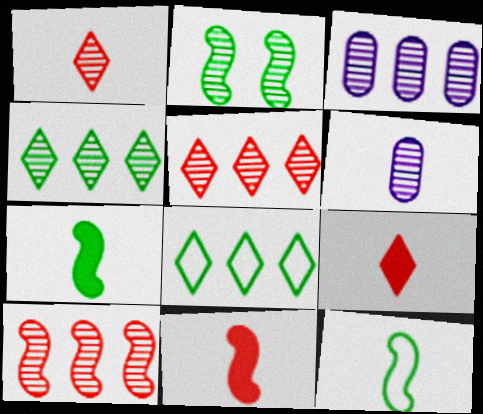[[1, 2, 3], 
[2, 5, 6], 
[3, 4, 10], 
[6, 9, 12]]